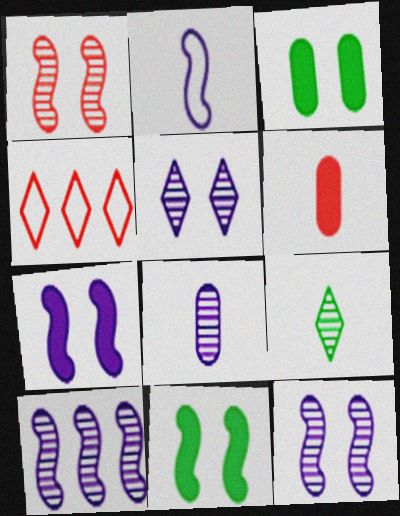[[1, 4, 6], 
[2, 6, 9], 
[2, 7, 10], 
[4, 8, 11], 
[5, 8, 10]]